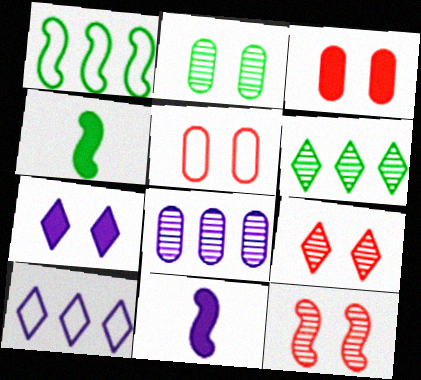[[1, 11, 12], 
[5, 6, 11]]